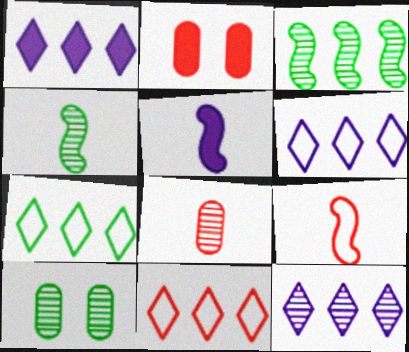[[1, 6, 12], 
[1, 9, 10], 
[2, 4, 6], 
[4, 5, 9], 
[5, 10, 11], 
[6, 7, 11]]